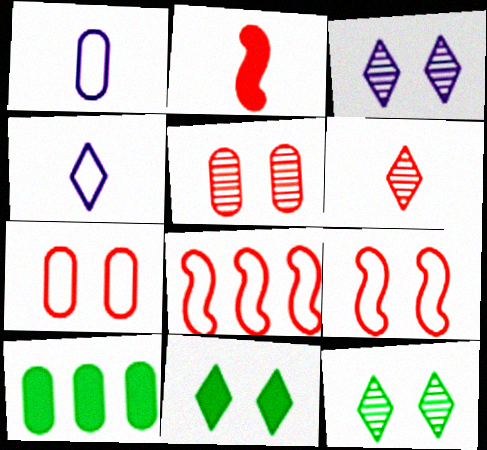[[1, 5, 10]]